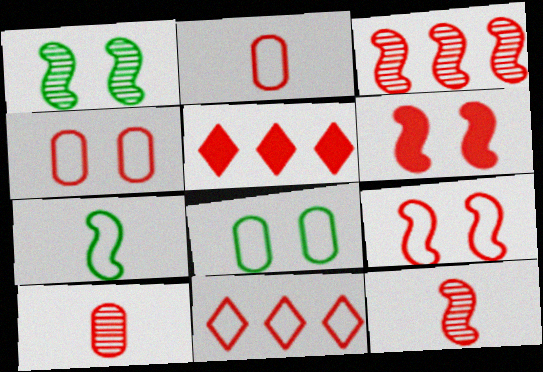[[2, 9, 11], 
[4, 5, 12], 
[5, 9, 10], 
[6, 10, 11]]